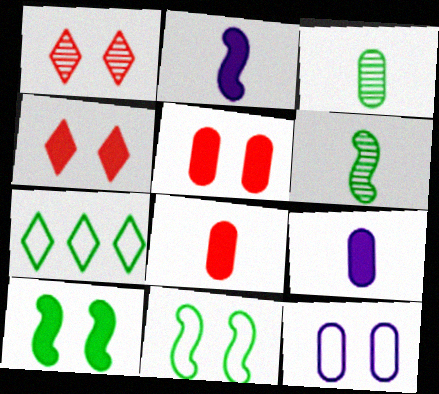[[1, 10, 12], 
[3, 7, 10]]